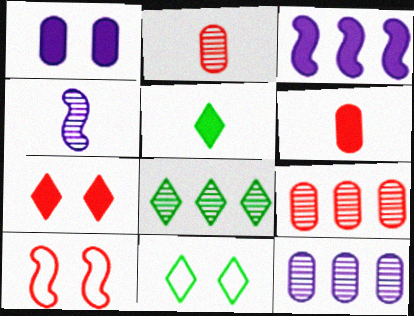[[2, 3, 11], 
[5, 8, 11], 
[5, 10, 12]]